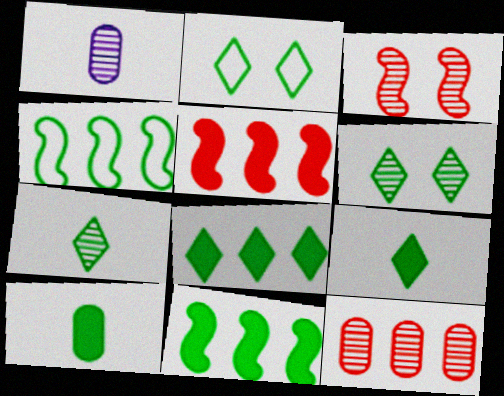[[1, 2, 5], 
[2, 7, 8], 
[4, 6, 10]]